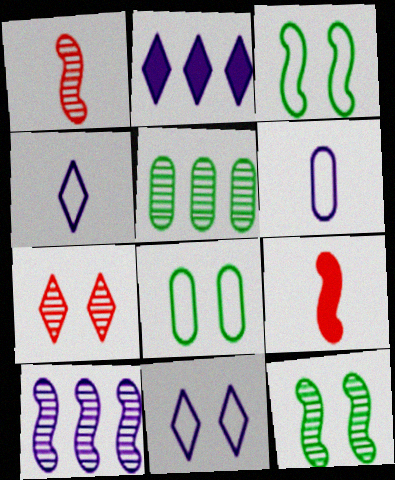[[1, 2, 8], 
[1, 10, 12], 
[3, 9, 10], 
[5, 9, 11]]